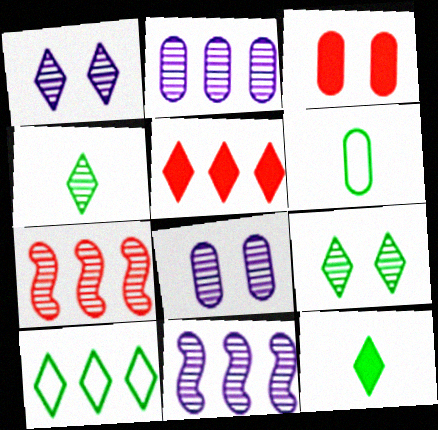[[2, 3, 6], 
[4, 7, 8], 
[9, 10, 12]]